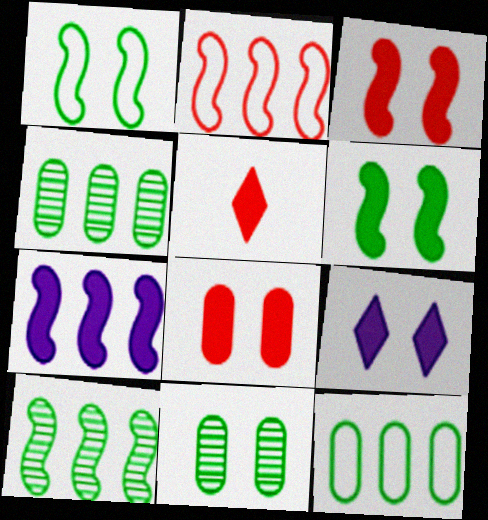[[2, 7, 10], 
[6, 8, 9]]